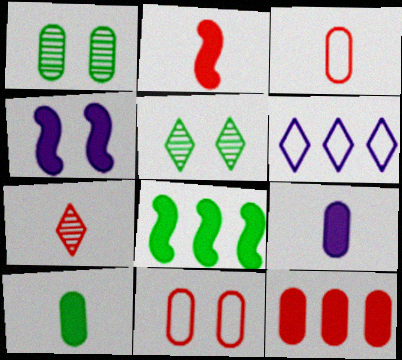[[1, 2, 6], 
[2, 3, 7], 
[2, 4, 8], 
[4, 5, 11]]